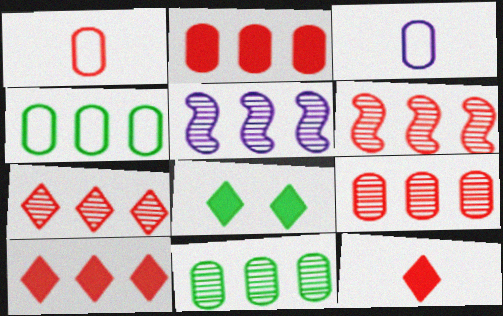[[1, 5, 8], 
[3, 6, 8], 
[4, 5, 10], 
[5, 7, 11], 
[6, 7, 9]]